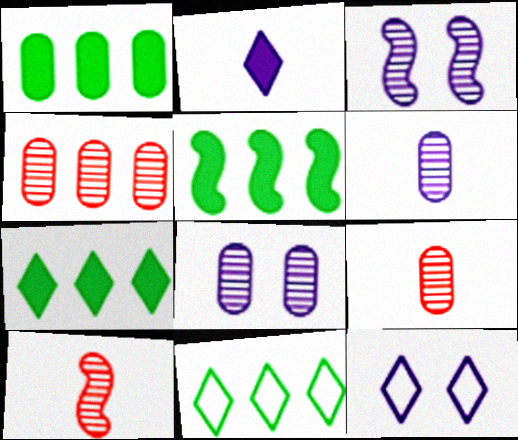[[1, 5, 7], 
[1, 10, 12], 
[5, 9, 12]]